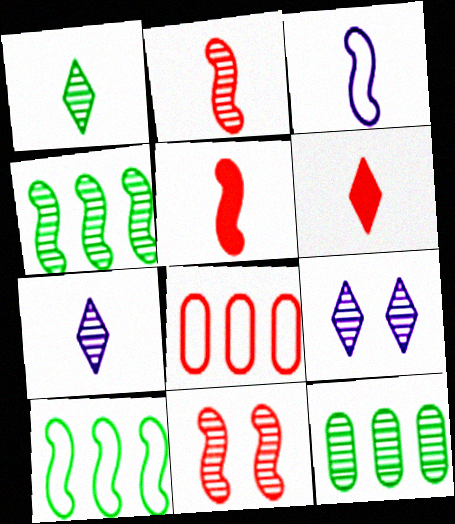[[2, 9, 12], 
[6, 8, 11], 
[7, 11, 12]]